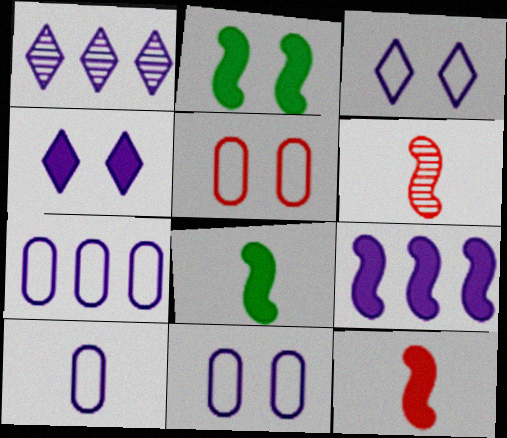[[1, 5, 8], 
[1, 7, 9], 
[2, 9, 12], 
[7, 10, 11]]